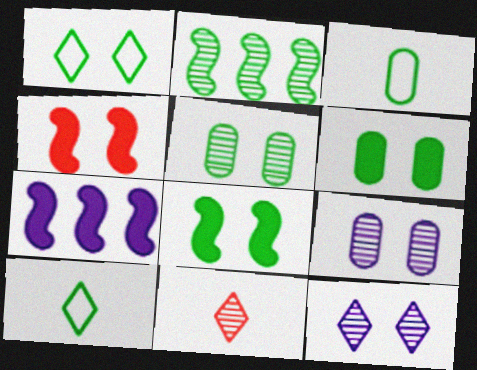[[1, 4, 9], 
[1, 5, 8], 
[2, 6, 10], 
[2, 9, 11]]